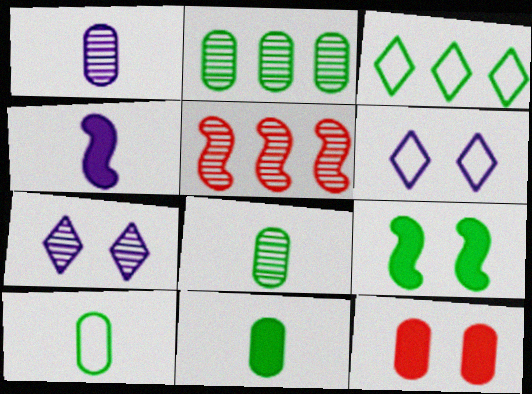[[3, 8, 9], 
[5, 6, 11], 
[5, 7, 8], 
[8, 10, 11]]